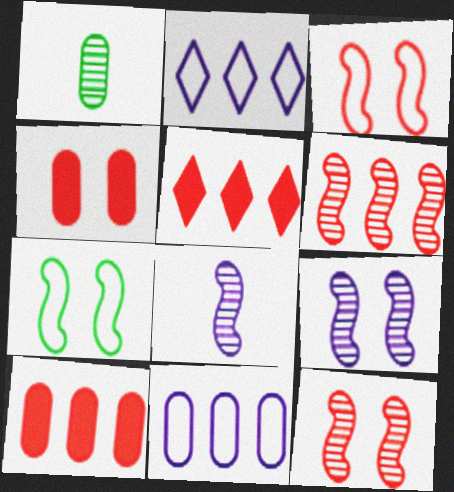[[1, 4, 11]]